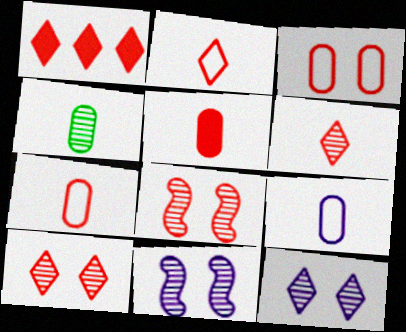[[1, 2, 10], 
[1, 7, 8], 
[4, 5, 9]]